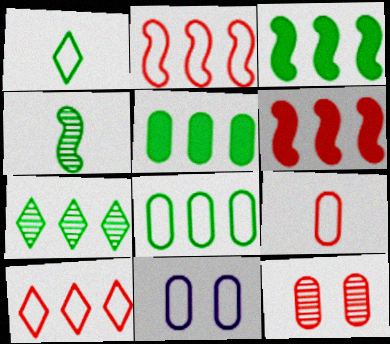[[1, 2, 11], 
[3, 7, 8], 
[8, 9, 11]]